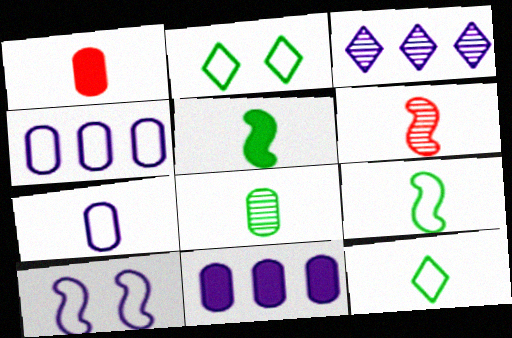[[1, 7, 8], 
[2, 6, 11], 
[5, 8, 12]]